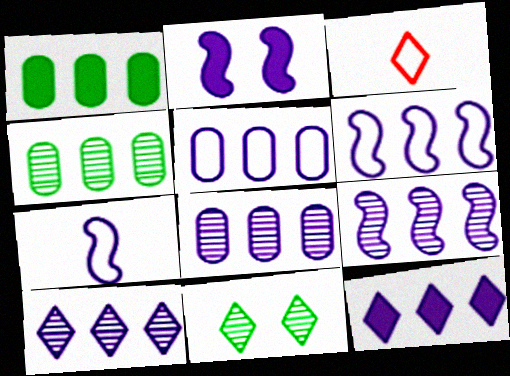[[2, 3, 4], 
[2, 7, 9], 
[3, 11, 12], 
[5, 9, 12], 
[6, 8, 12], 
[8, 9, 10]]